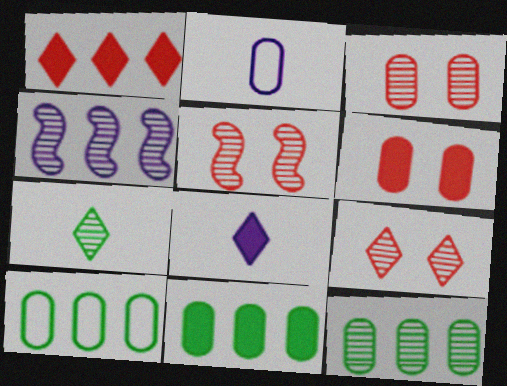[[1, 4, 10], 
[2, 3, 11], 
[2, 6, 12], 
[3, 4, 7], 
[3, 5, 9], 
[5, 8, 10], 
[10, 11, 12]]